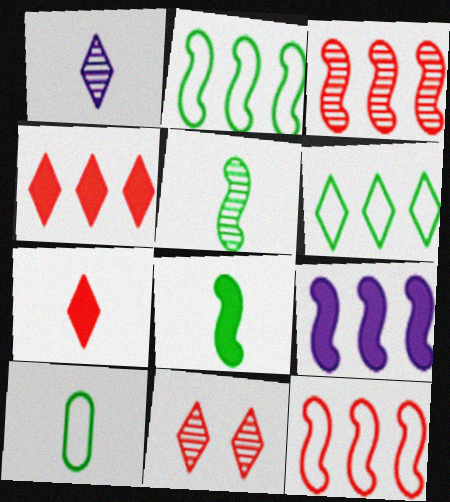[[2, 3, 9], 
[9, 10, 11]]